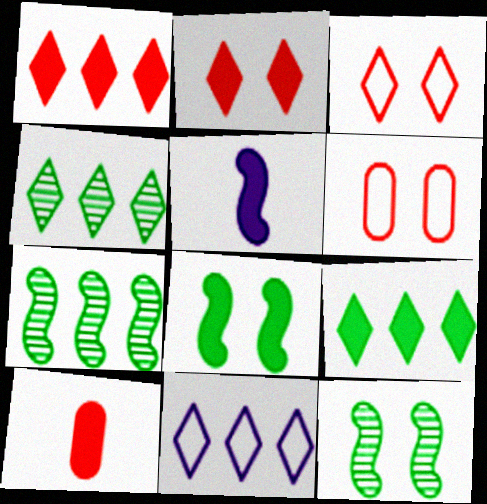[[1, 4, 11], 
[4, 5, 6], 
[10, 11, 12]]